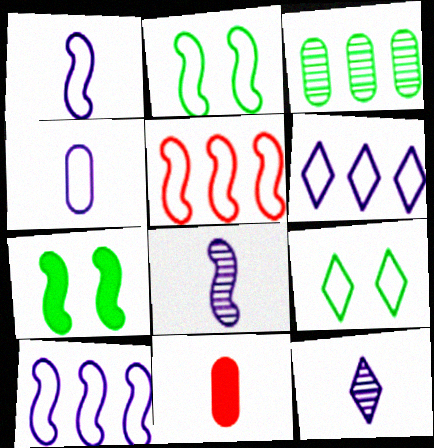[[1, 2, 5], 
[4, 5, 9], 
[5, 7, 8]]